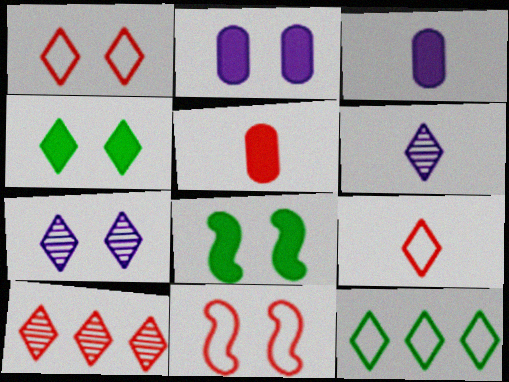[[1, 4, 7], 
[5, 10, 11]]